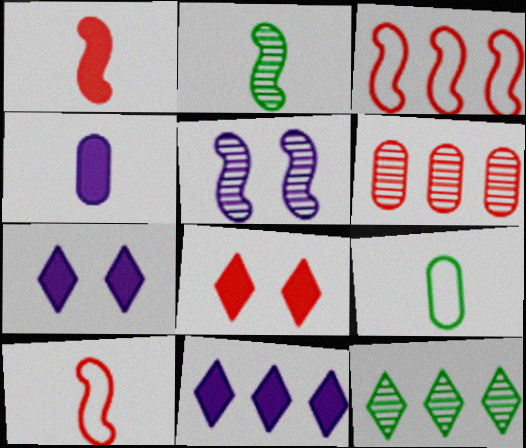[[6, 8, 10]]